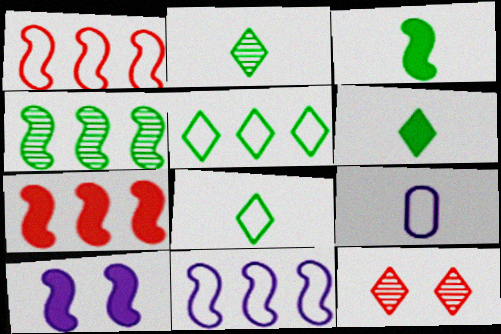[[2, 6, 8], 
[3, 7, 10], 
[4, 7, 11]]